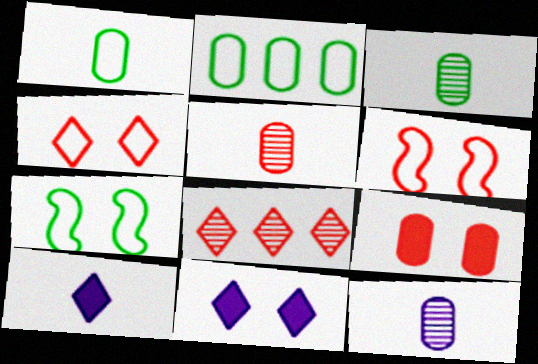[[2, 9, 12], 
[3, 5, 12]]